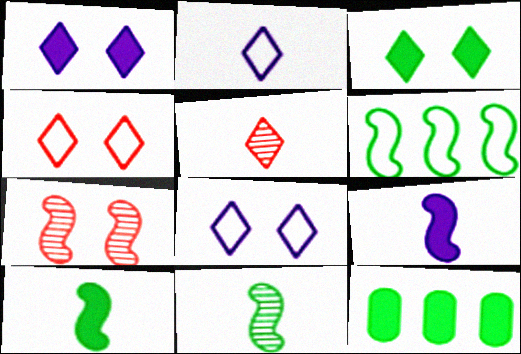[[2, 7, 12], 
[3, 10, 12], 
[6, 7, 9]]